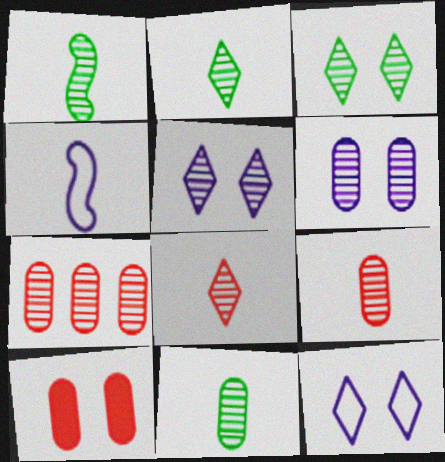[[1, 2, 11], 
[1, 5, 7], 
[6, 7, 11]]